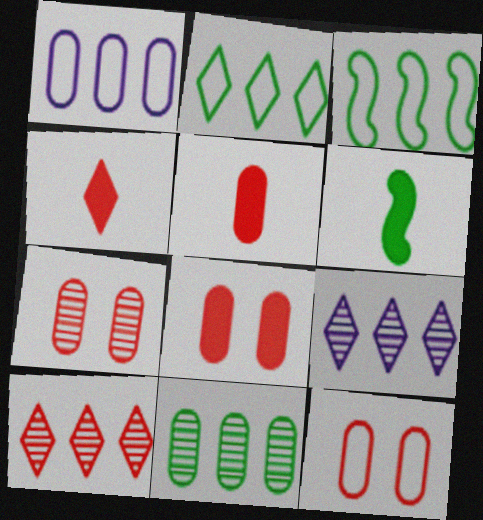[[6, 9, 12], 
[7, 8, 12]]